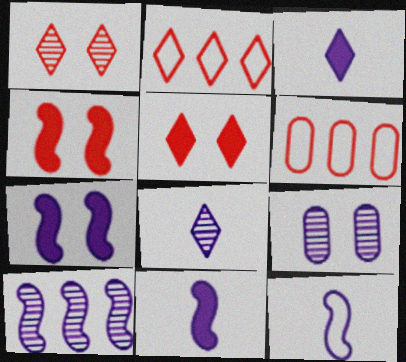[[7, 10, 12], 
[8, 9, 10]]